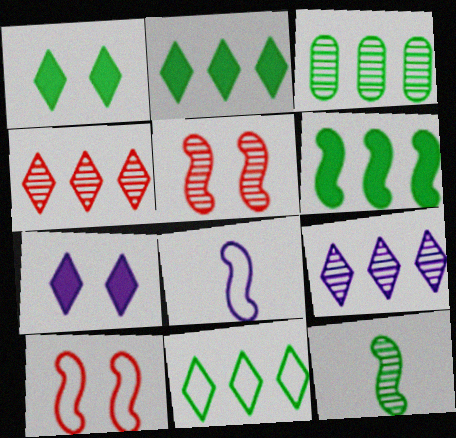[[3, 6, 11], 
[5, 6, 8]]